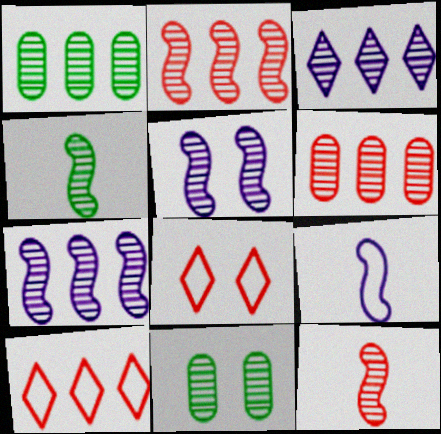[[1, 2, 3], 
[2, 4, 5], 
[3, 11, 12]]